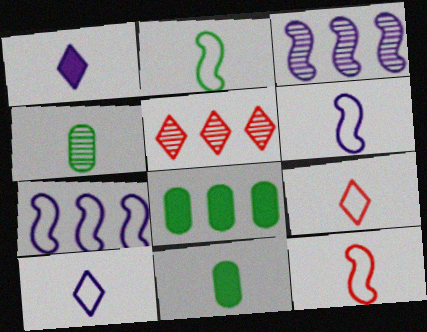[[1, 4, 12], 
[2, 6, 12], 
[5, 7, 8]]